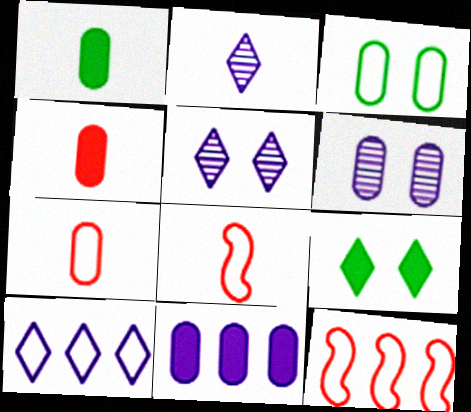[[1, 2, 8], 
[1, 5, 12], 
[3, 8, 10]]